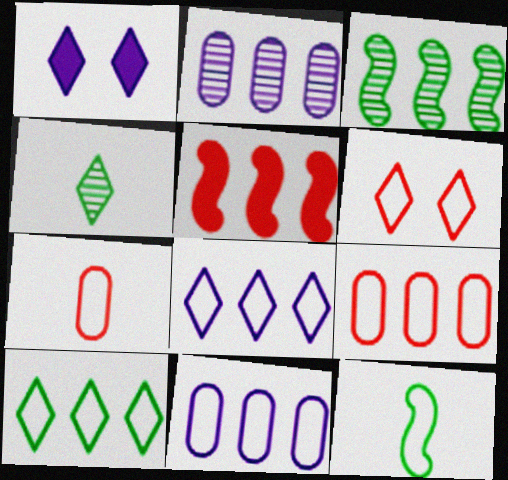[[1, 3, 7], 
[2, 5, 10], 
[6, 11, 12]]